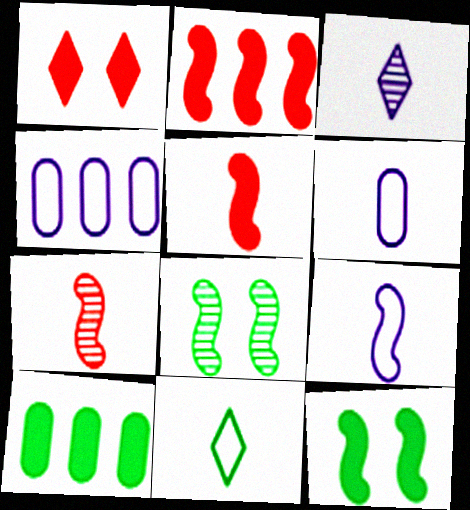[[2, 8, 9], 
[8, 10, 11]]